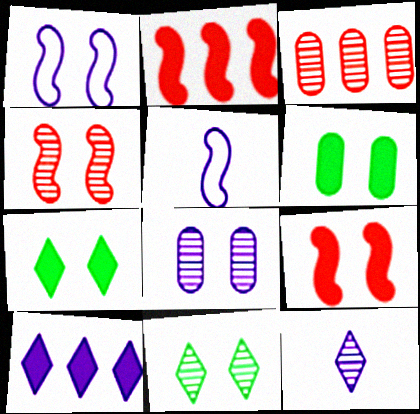[[3, 5, 7], 
[4, 8, 11], 
[5, 8, 10]]